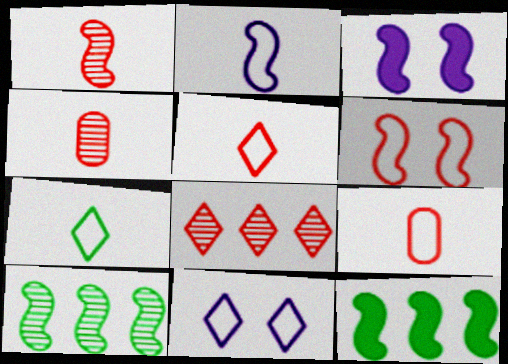[[2, 7, 9], 
[4, 11, 12]]